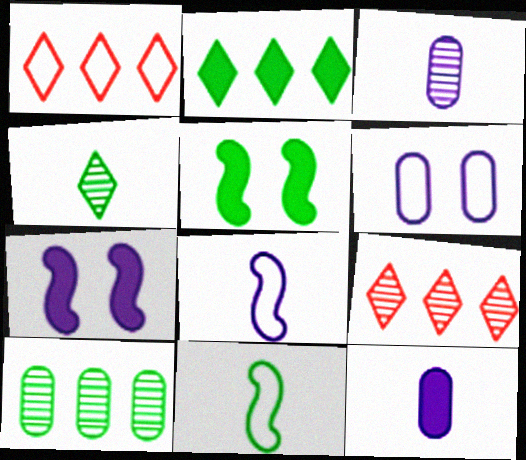[[1, 3, 5], 
[1, 6, 11]]